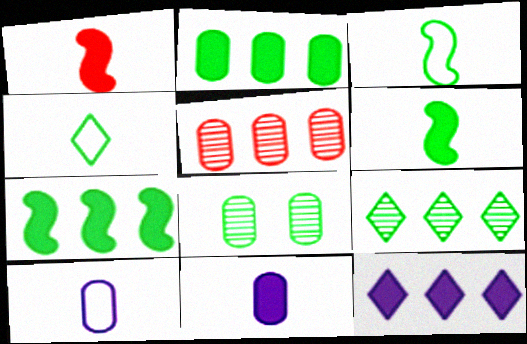[[4, 7, 8]]